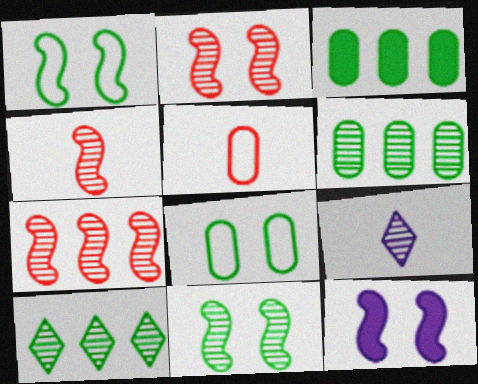[[1, 2, 12], 
[2, 4, 7], 
[2, 6, 9], 
[5, 10, 12]]